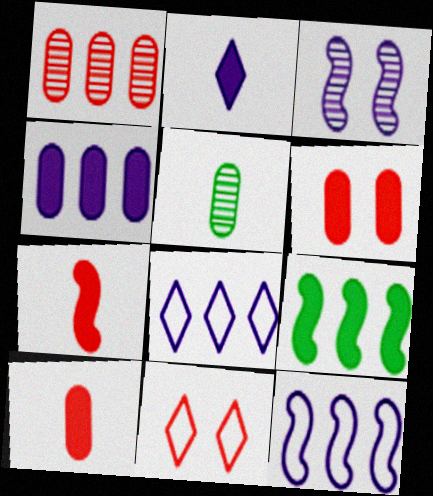[[1, 7, 11], 
[1, 8, 9], 
[2, 6, 9]]